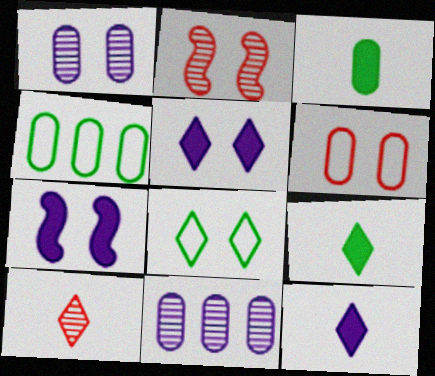[[2, 4, 12], 
[3, 6, 11], 
[4, 7, 10]]